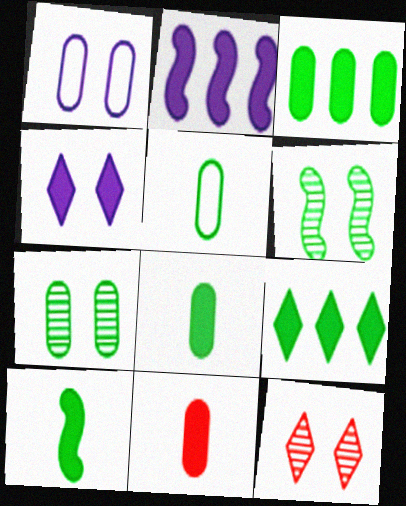[[2, 5, 12], 
[3, 5, 7], 
[5, 6, 9]]